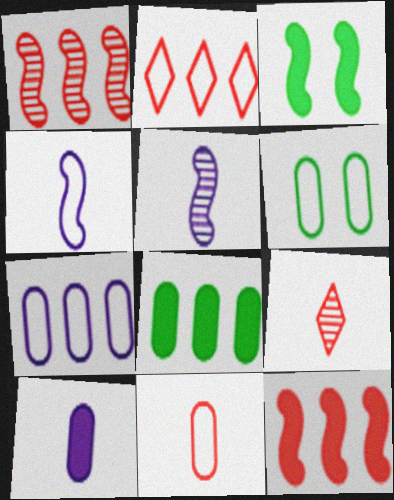[[1, 3, 4], 
[2, 4, 6], 
[3, 7, 9], 
[6, 7, 11]]